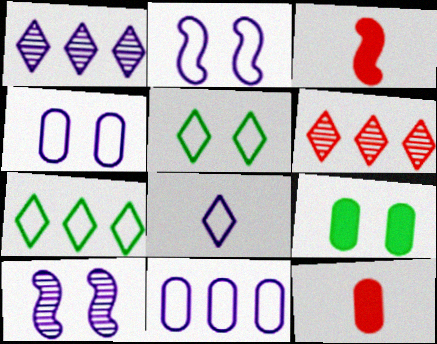[[2, 8, 11], 
[7, 10, 12]]